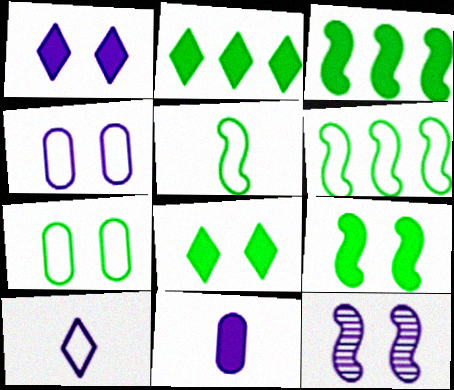[[1, 4, 12]]